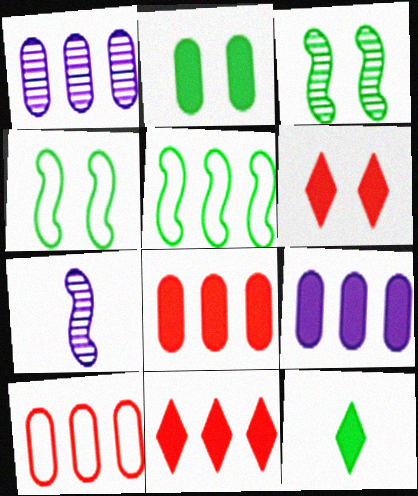[[1, 5, 11]]